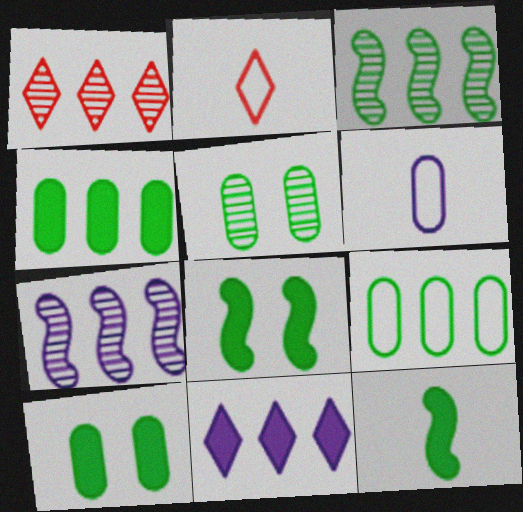[[1, 6, 8], 
[2, 7, 10]]